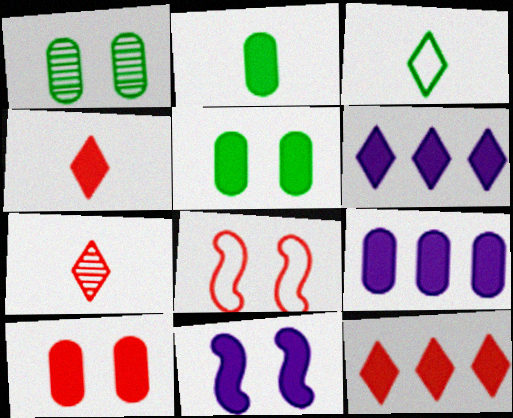[[2, 9, 10], 
[2, 11, 12]]